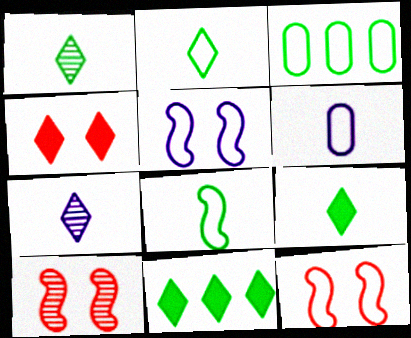[[1, 2, 9], 
[6, 10, 11]]